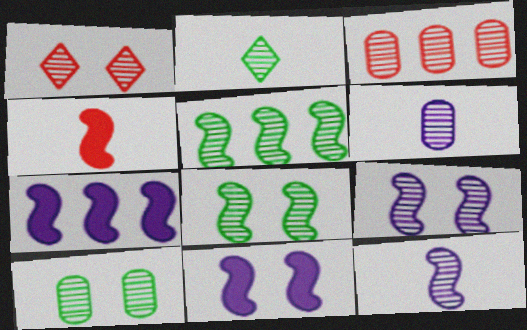[[1, 5, 6], 
[1, 9, 10], 
[2, 3, 9], 
[2, 5, 10], 
[3, 6, 10]]